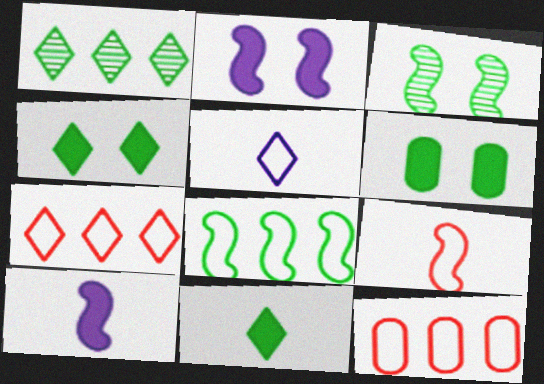[]